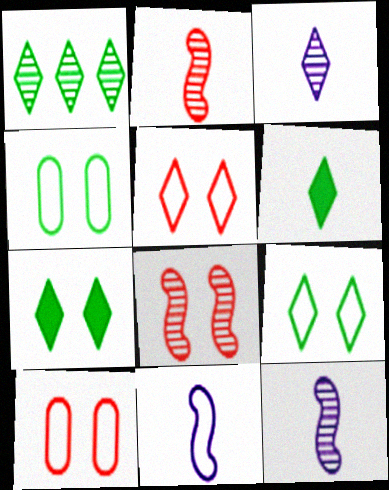[[1, 6, 9]]